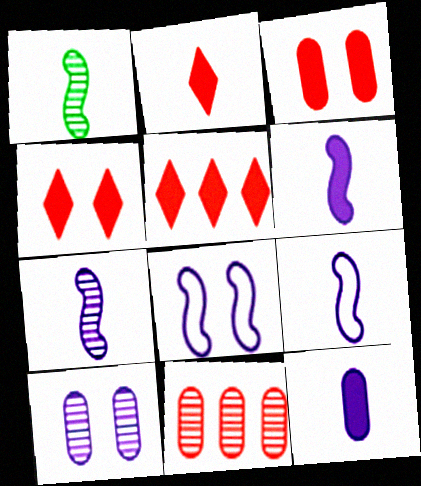[[2, 4, 5], 
[6, 7, 9]]